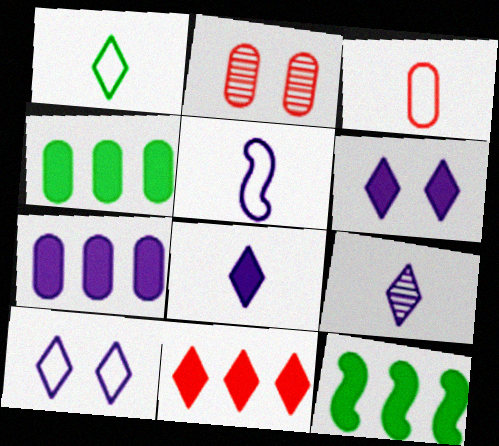[[1, 3, 5], 
[7, 11, 12]]